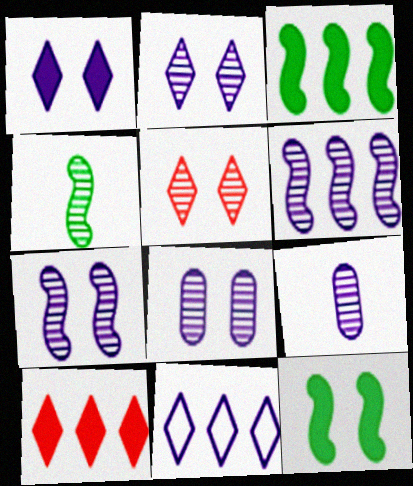[[2, 6, 9], 
[2, 7, 8]]